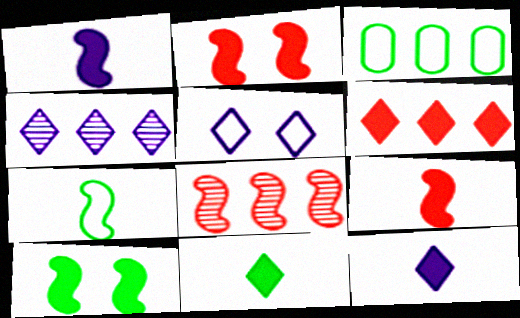[[4, 5, 12]]